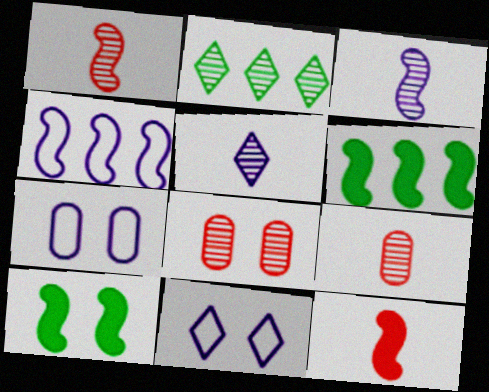[[1, 4, 10], 
[2, 3, 8], 
[2, 7, 12], 
[6, 9, 11], 
[8, 10, 11]]